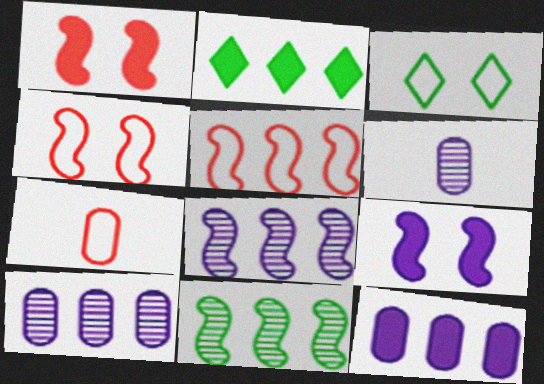[[2, 4, 6], 
[2, 5, 10]]